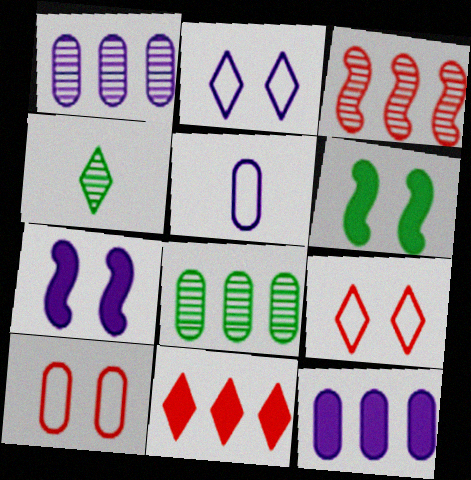[[2, 4, 11]]